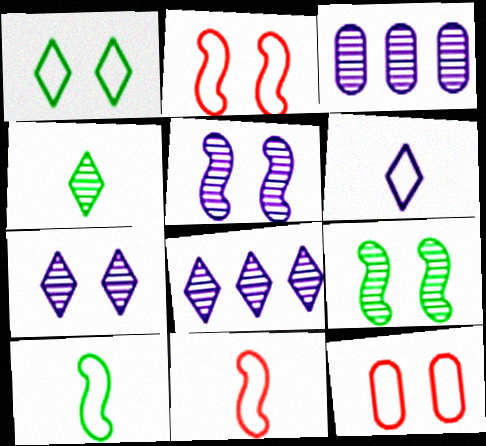[]